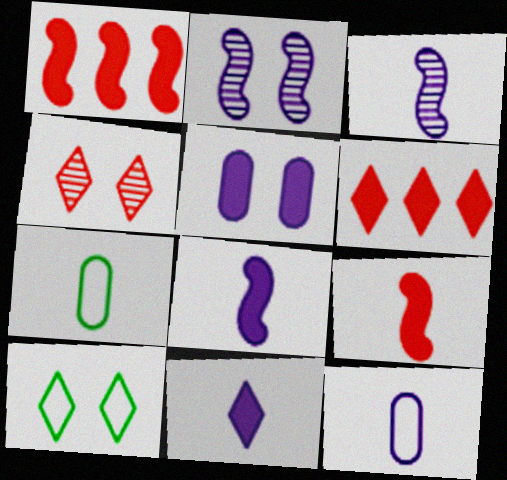[[2, 6, 7], 
[3, 11, 12]]